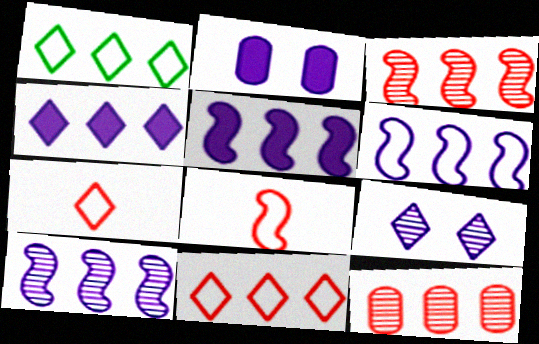[[1, 5, 12], 
[5, 6, 10]]